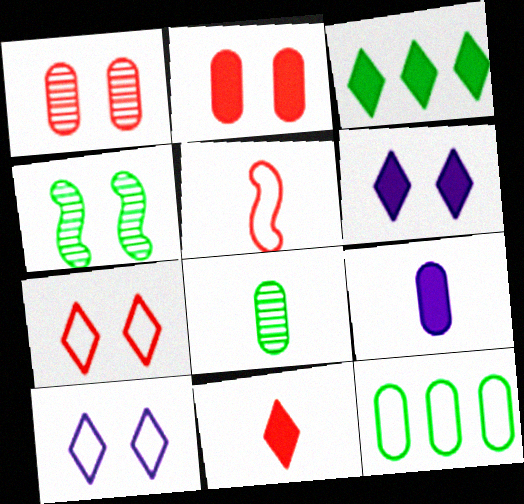[[1, 9, 12], 
[2, 4, 10], 
[3, 6, 11], 
[5, 10, 12]]